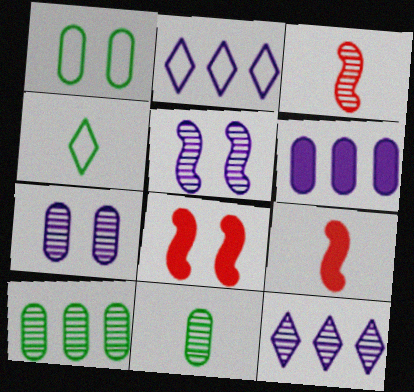[[1, 9, 12], 
[2, 8, 11]]